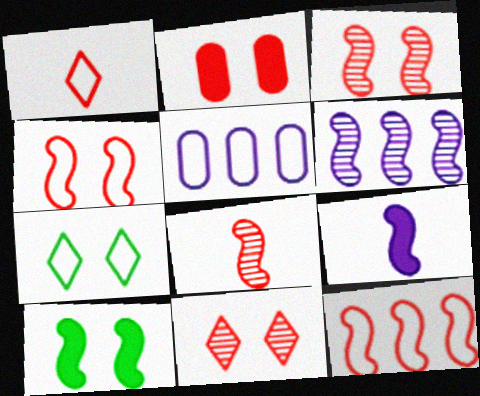[[2, 4, 11]]